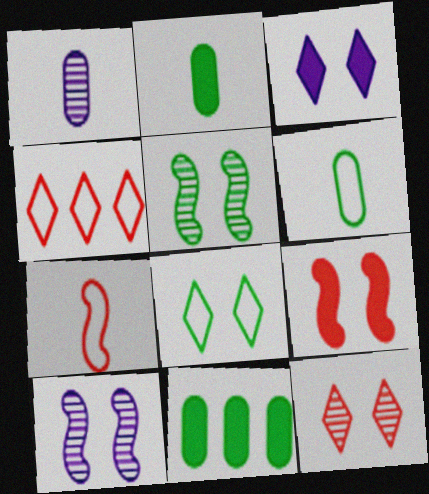[[2, 4, 10], 
[3, 8, 12]]